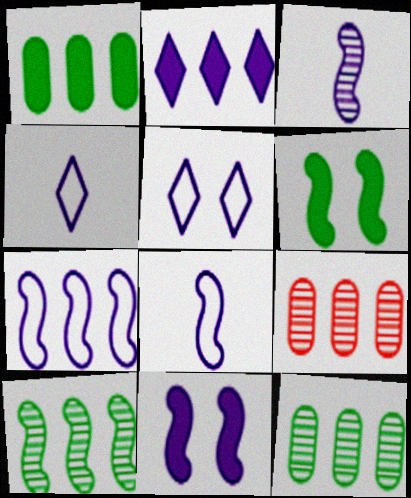[[3, 7, 11], 
[4, 6, 9]]